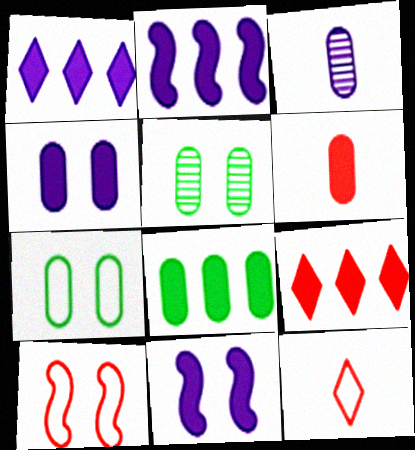[[2, 5, 12], 
[2, 8, 9], 
[4, 6, 8]]